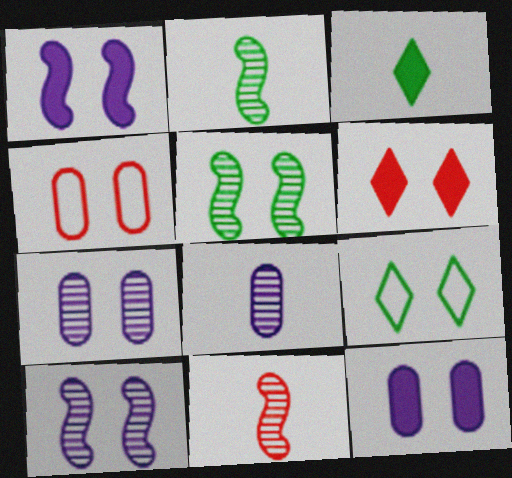[]